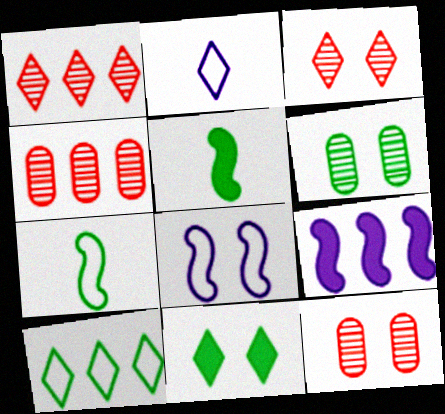[[1, 2, 11], 
[4, 9, 10], 
[5, 6, 10], 
[8, 11, 12]]